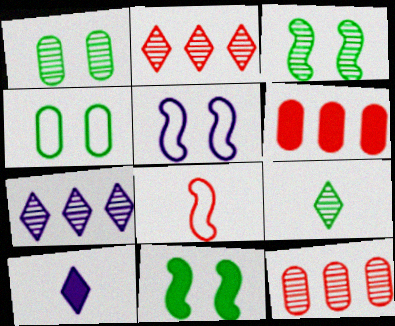[[5, 6, 9], 
[6, 10, 11]]